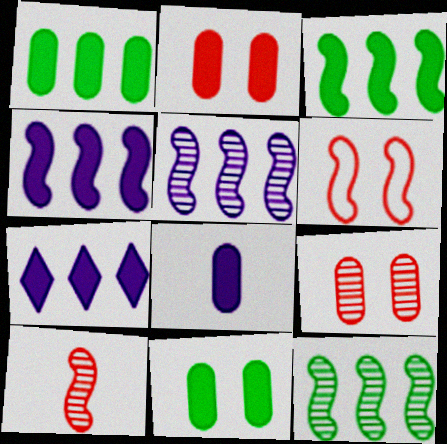[[1, 2, 8]]